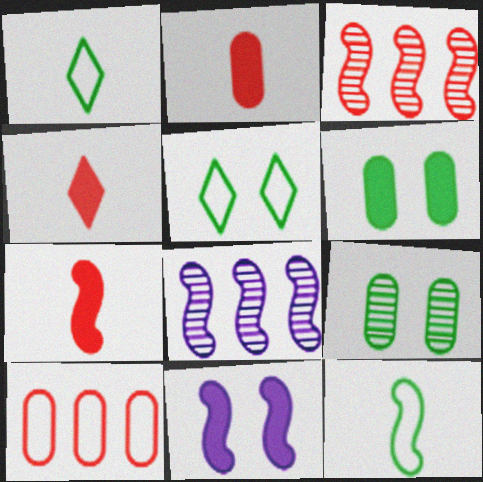[[2, 4, 7], 
[2, 5, 8], 
[3, 11, 12]]